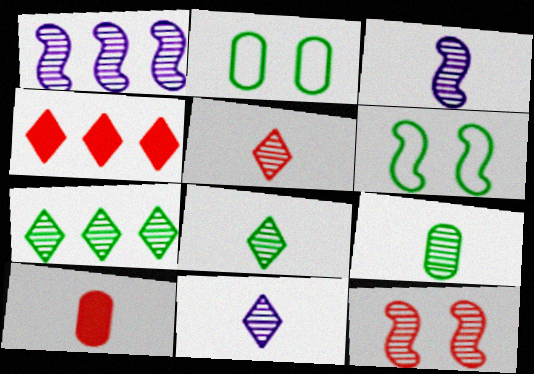[[2, 3, 4], 
[3, 5, 9], 
[5, 8, 11]]